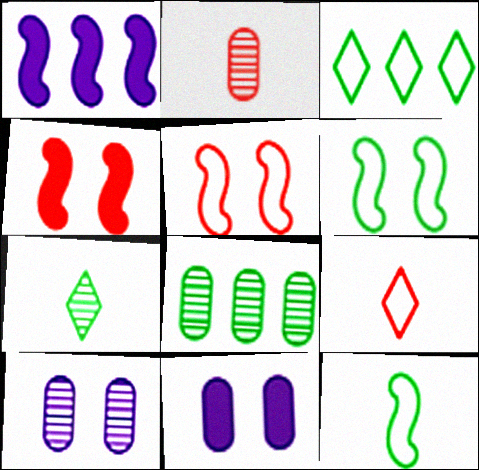[[2, 8, 10]]